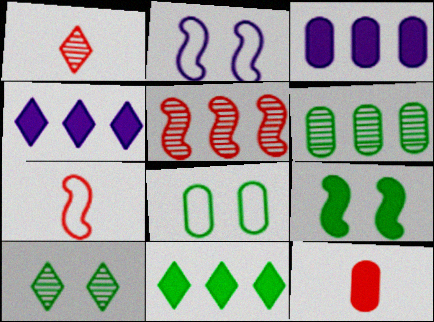[[1, 7, 12], 
[3, 7, 10], 
[4, 9, 12], 
[8, 9, 10]]